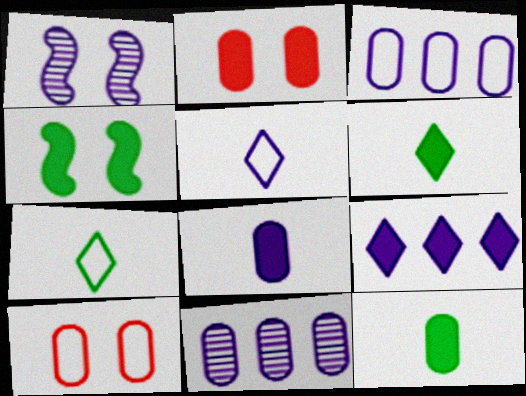[[10, 11, 12]]